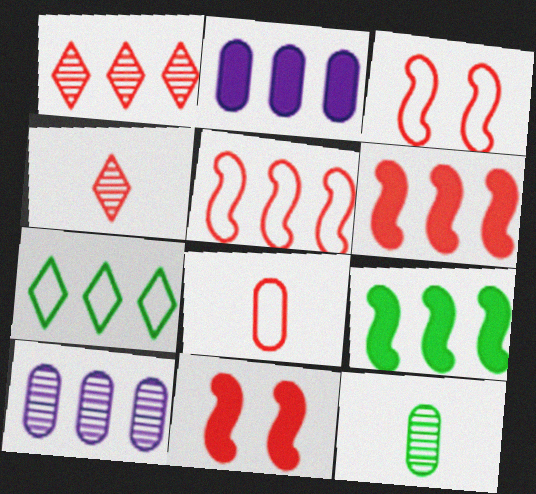[[1, 8, 11], 
[6, 7, 10]]